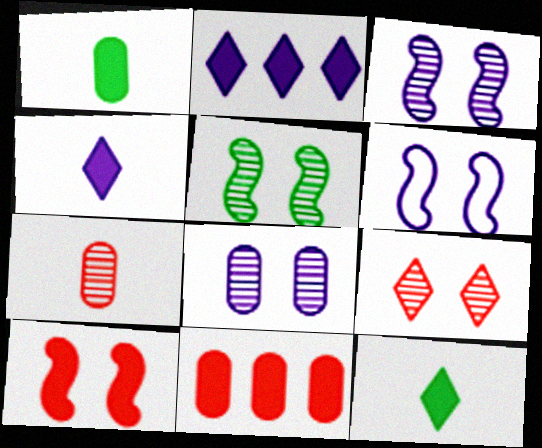[[1, 2, 10], 
[5, 6, 10], 
[5, 8, 9]]